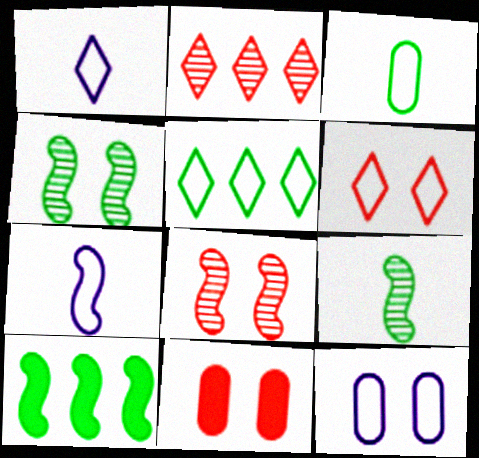[[1, 5, 6], 
[6, 8, 11], 
[7, 8, 10]]